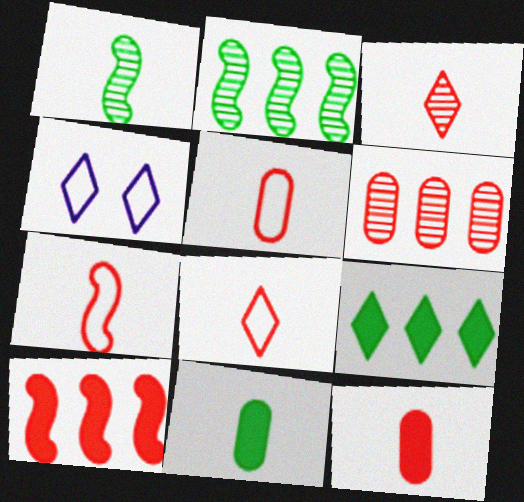[[2, 4, 12], 
[3, 4, 9], 
[3, 7, 12], 
[5, 7, 8]]